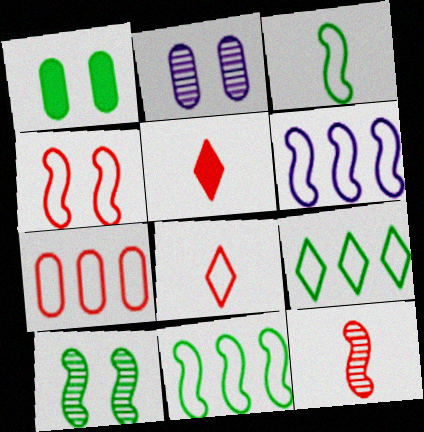[[2, 5, 11], 
[3, 4, 6], 
[4, 7, 8], 
[6, 7, 9]]